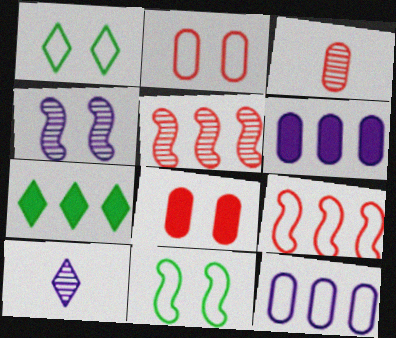[[1, 4, 8], 
[5, 7, 12]]